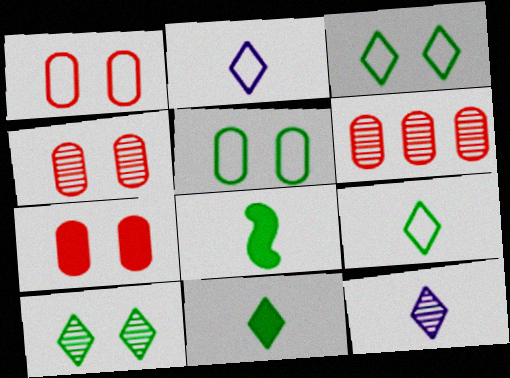[[1, 4, 7]]